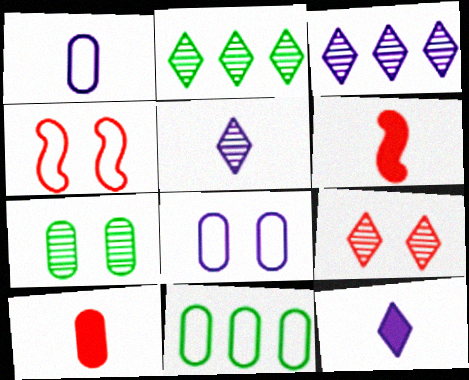[[2, 5, 9], 
[2, 6, 8]]